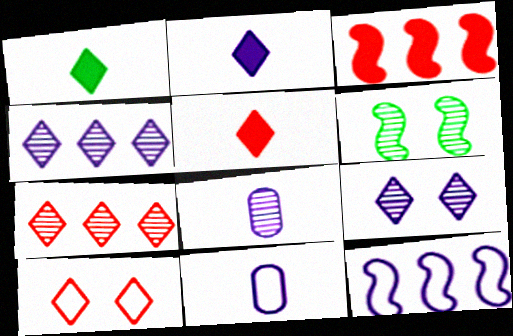[[1, 2, 5], 
[1, 4, 10], 
[5, 7, 10], 
[6, 7, 8]]